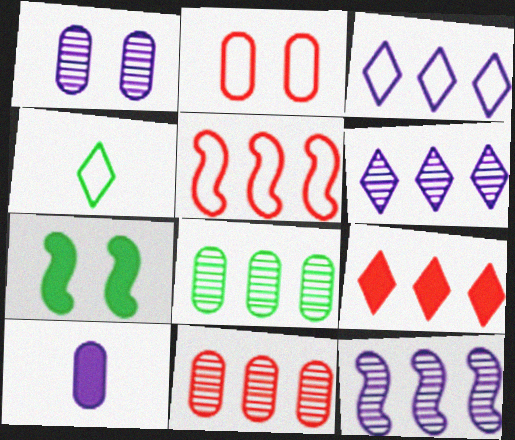[[2, 8, 10], 
[4, 7, 8], 
[5, 9, 11], 
[7, 9, 10]]